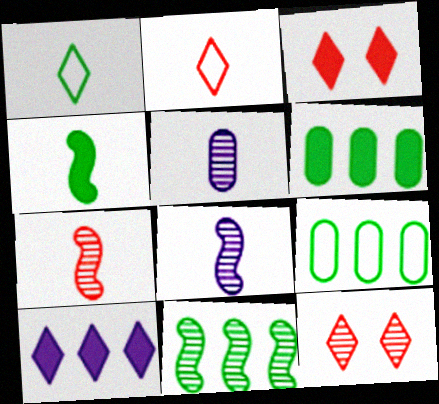[[1, 10, 12], 
[2, 4, 5], 
[3, 8, 9], 
[5, 11, 12]]